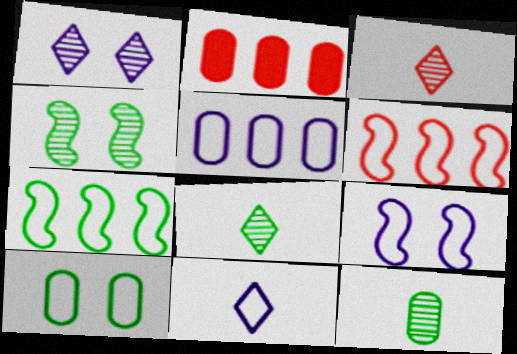[[2, 4, 11], 
[2, 8, 9], 
[5, 9, 11], 
[6, 10, 11]]